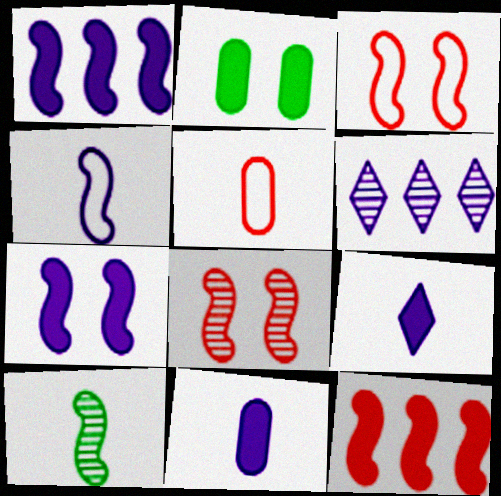[[1, 3, 10], 
[2, 9, 12], 
[5, 9, 10]]